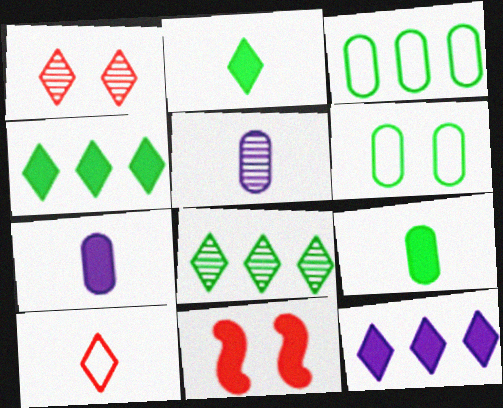[[4, 7, 11], 
[9, 11, 12]]